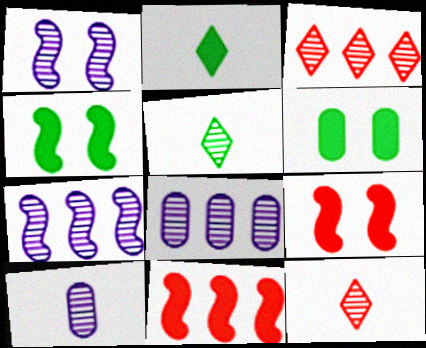[]